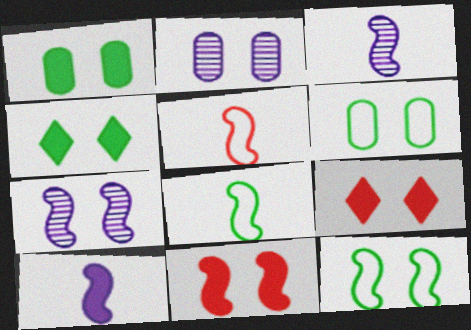[[2, 9, 12], 
[6, 7, 9], 
[7, 11, 12]]